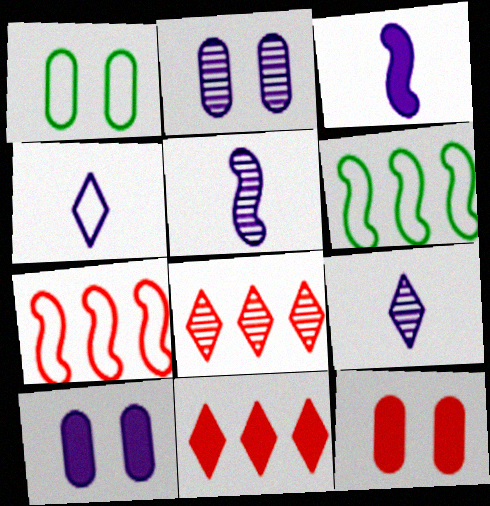[[1, 2, 12], 
[1, 3, 8], 
[1, 4, 7], 
[1, 5, 11], 
[6, 9, 12]]